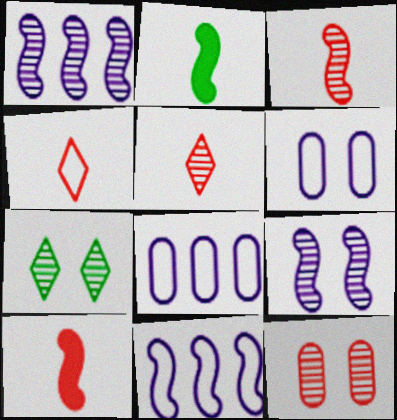[[7, 8, 10], 
[7, 9, 12]]